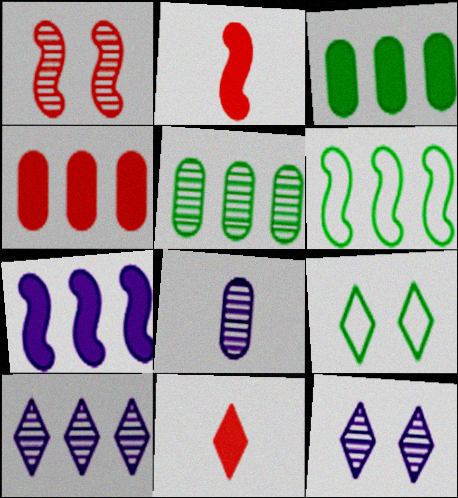[[4, 6, 10], 
[9, 10, 11]]